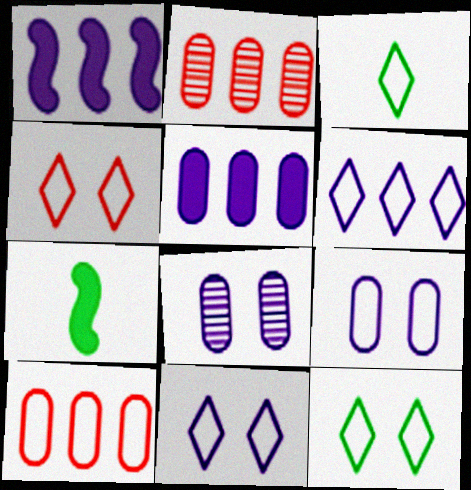[[2, 7, 11], 
[3, 4, 6], 
[4, 11, 12]]